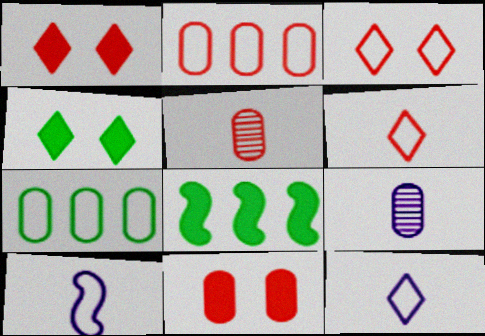[[2, 5, 11], 
[3, 7, 10], 
[3, 8, 9], 
[7, 9, 11]]